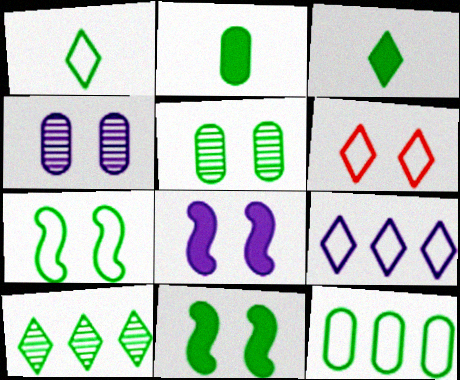[[1, 6, 9], 
[1, 7, 12], 
[2, 5, 12], 
[2, 7, 10], 
[4, 6, 11], 
[5, 6, 8]]